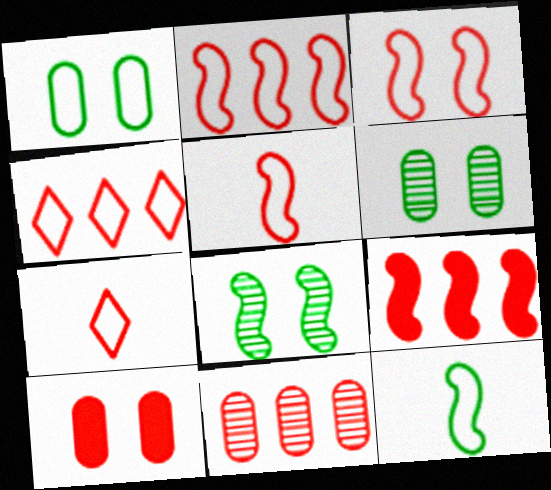[[2, 3, 5], 
[4, 9, 11]]